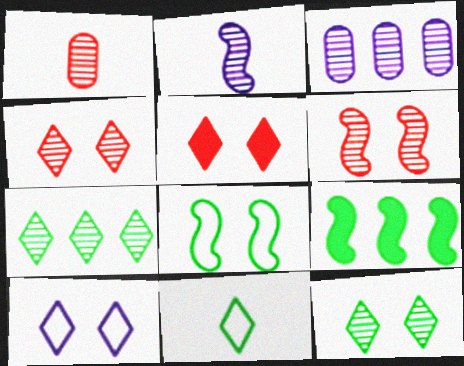[[1, 9, 10], 
[5, 10, 12]]